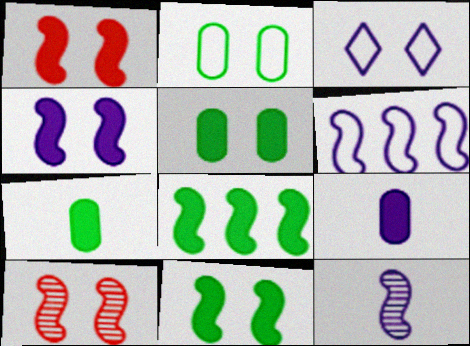[[1, 4, 11], 
[3, 5, 10], 
[4, 6, 12]]